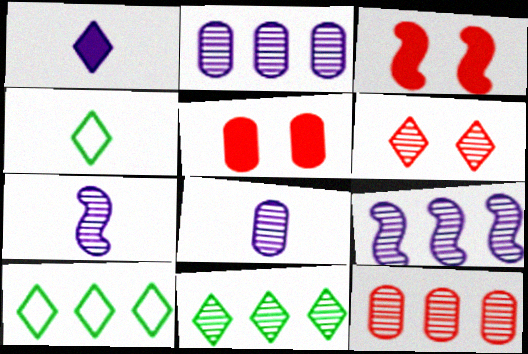[[1, 6, 10], 
[2, 3, 4], 
[3, 8, 10], 
[4, 5, 9], 
[5, 7, 10], 
[9, 11, 12]]